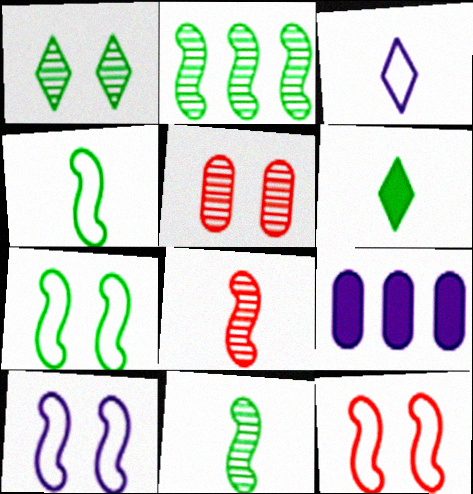[[7, 10, 12]]